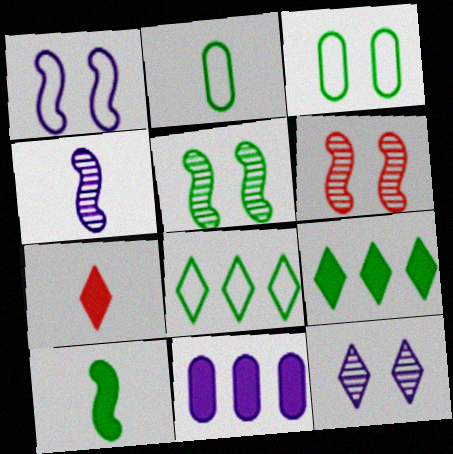[[2, 4, 7], 
[2, 5, 9], 
[7, 8, 12]]